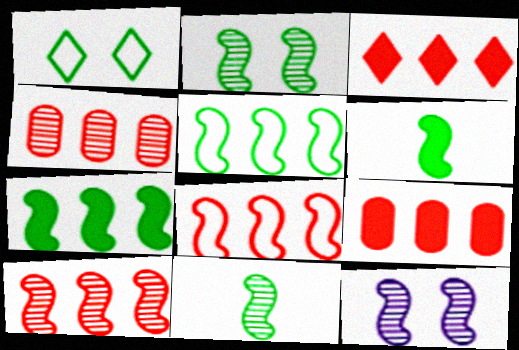[[2, 5, 6], 
[3, 4, 8], 
[6, 8, 12], 
[10, 11, 12]]